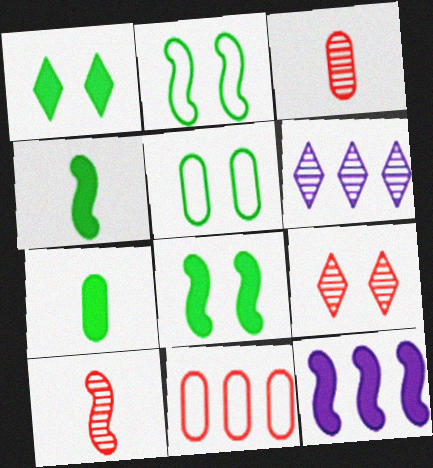[[2, 10, 12]]